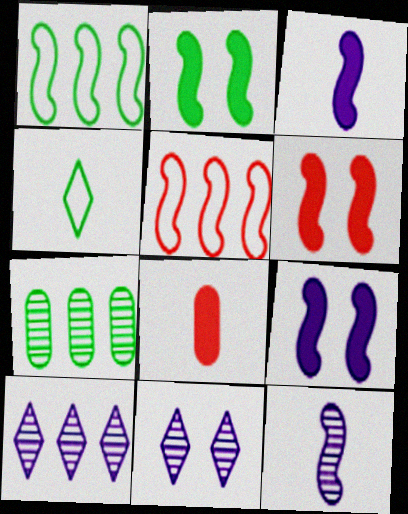[[1, 6, 12], 
[1, 8, 11], 
[2, 4, 7], 
[2, 5, 12], 
[2, 6, 9], 
[4, 8, 12]]